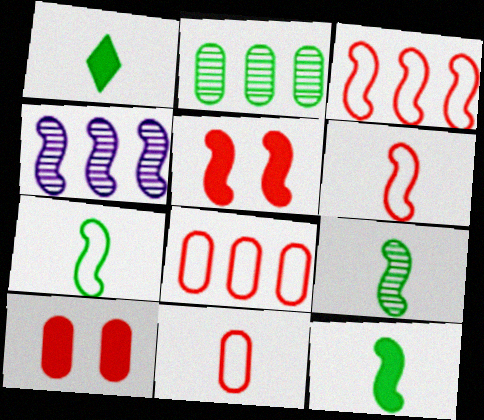[[4, 5, 7], 
[7, 9, 12]]